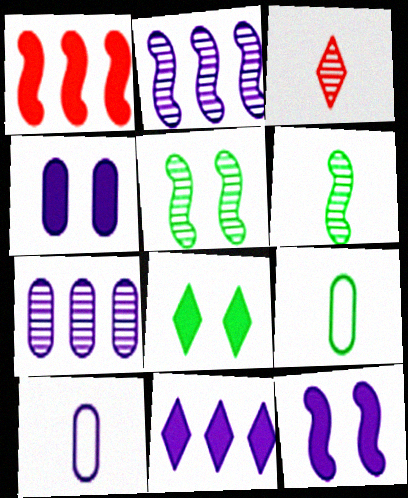[[3, 5, 7], 
[4, 7, 10]]